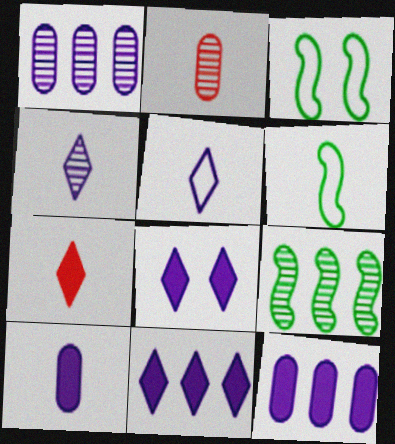[[1, 3, 7], 
[2, 3, 11]]